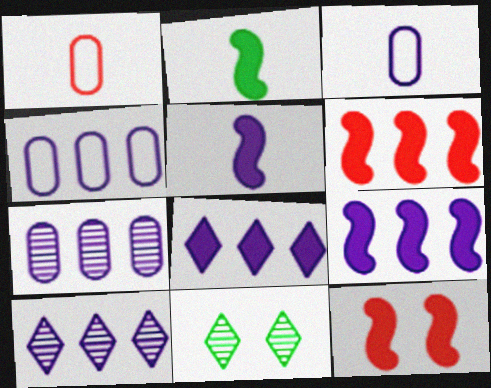[[1, 9, 11], 
[2, 9, 12], 
[3, 6, 11], 
[4, 9, 10]]